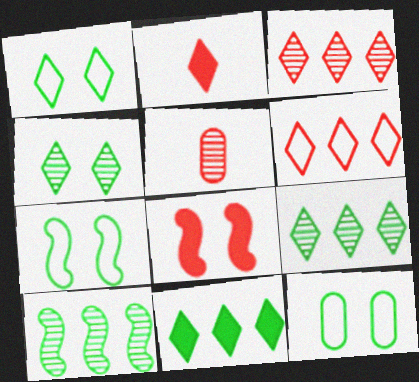[[1, 7, 12], 
[5, 6, 8]]